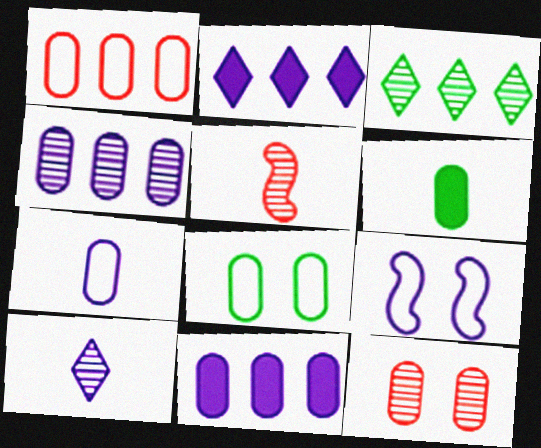[[1, 7, 8], 
[2, 5, 8], 
[9, 10, 11]]